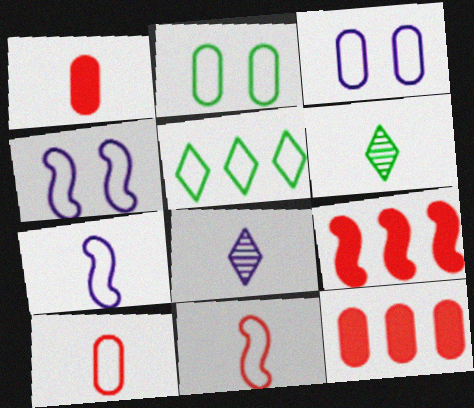[[1, 6, 7], 
[2, 8, 9], 
[3, 5, 11], 
[3, 6, 9], 
[4, 5, 10], 
[4, 6, 12]]